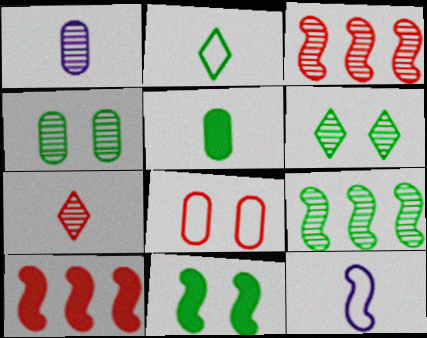[[1, 3, 6], 
[3, 11, 12], 
[5, 7, 12], 
[7, 8, 10]]